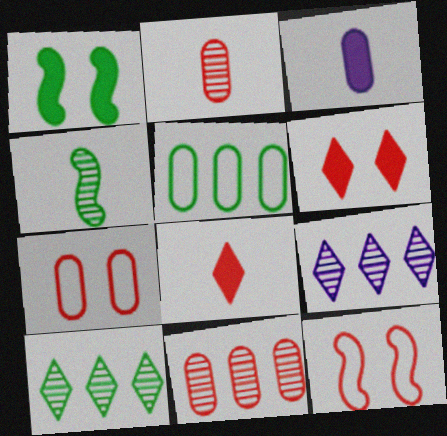[[3, 10, 12], 
[8, 11, 12]]